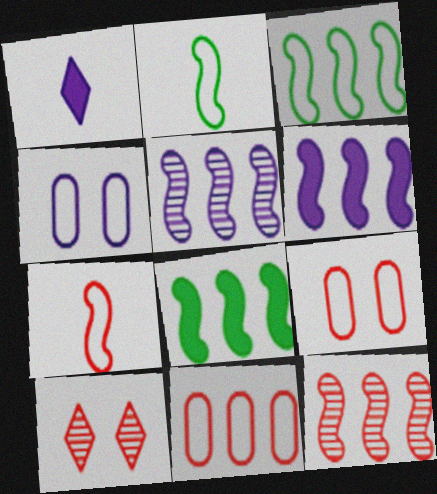[[1, 4, 5], 
[3, 6, 12]]